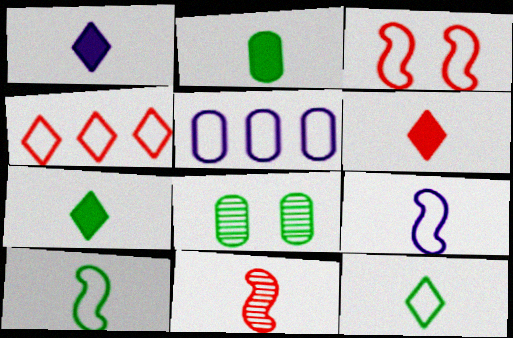[[1, 6, 7], 
[3, 5, 12]]